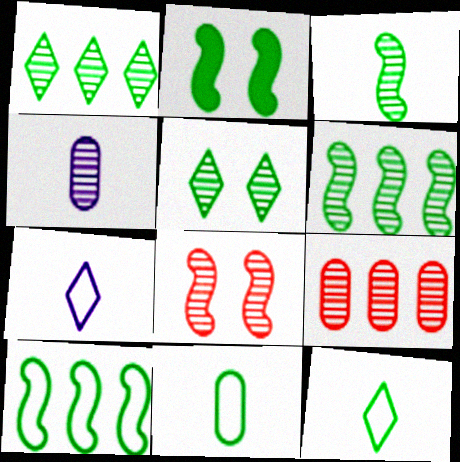[[1, 2, 11], 
[1, 4, 8], 
[2, 3, 10], 
[2, 7, 9]]